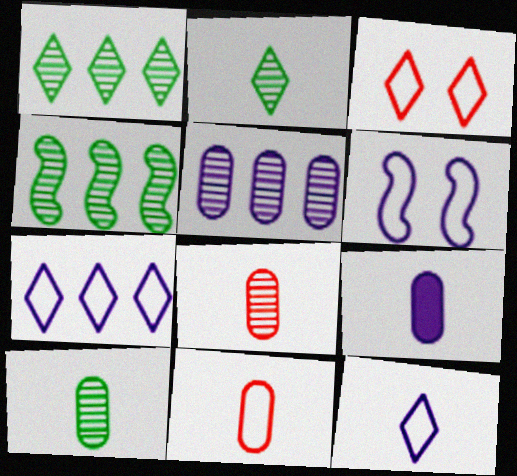[[3, 4, 9], 
[9, 10, 11]]